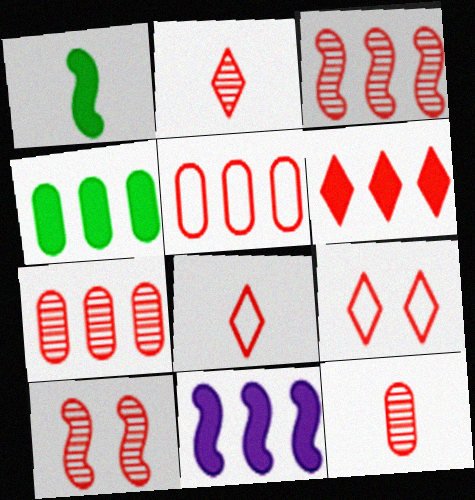[[2, 6, 9], 
[2, 7, 10], 
[3, 5, 6], 
[4, 6, 11]]